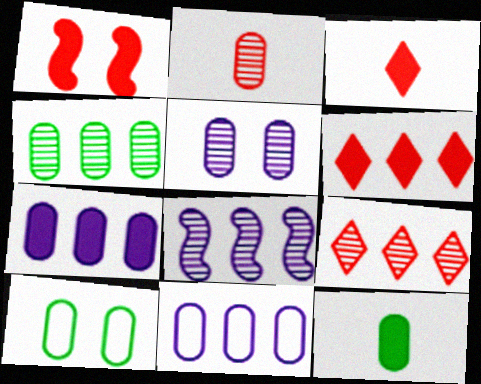[[2, 4, 5], 
[2, 7, 10], 
[3, 8, 10], 
[4, 8, 9], 
[4, 10, 12]]